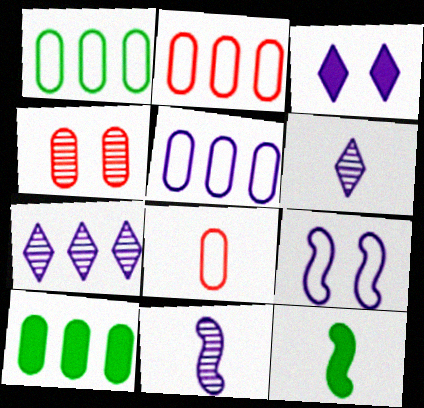[[1, 2, 5], 
[3, 5, 11], 
[6, 8, 12]]